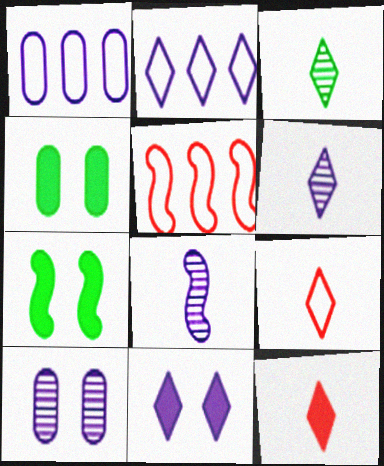[[1, 8, 11], 
[2, 6, 11], 
[4, 5, 6], 
[5, 7, 8]]